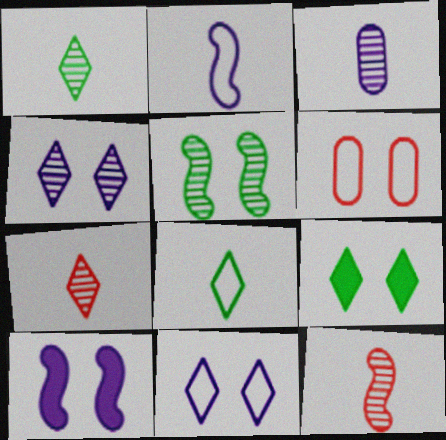[[1, 3, 12]]